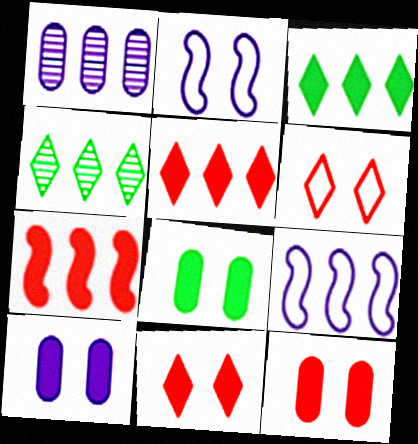[[8, 10, 12]]